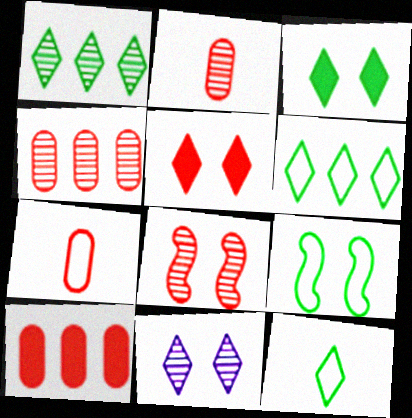[[1, 3, 12]]